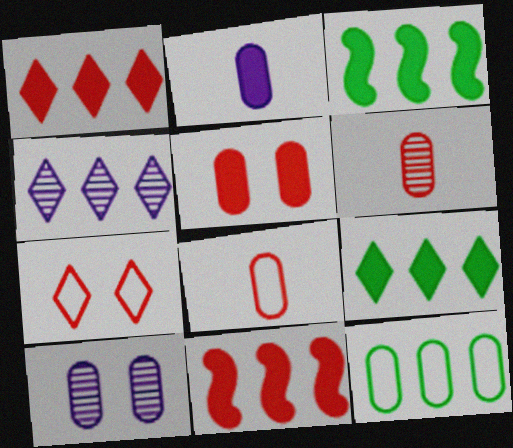[[4, 11, 12], 
[6, 7, 11]]